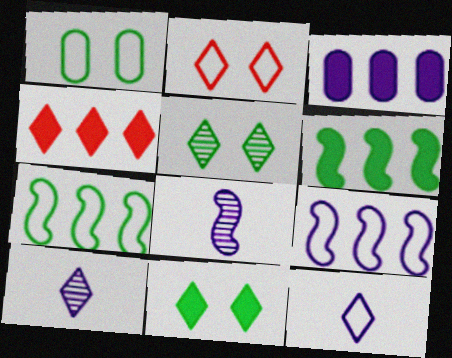[[1, 4, 8], 
[3, 4, 6], 
[4, 5, 12]]